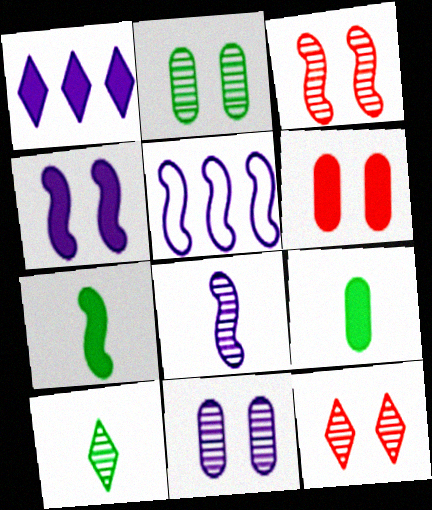[[1, 6, 7], 
[3, 5, 7], 
[4, 5, 8], 
[5, 6, 10], 
[5, 9, 12]]